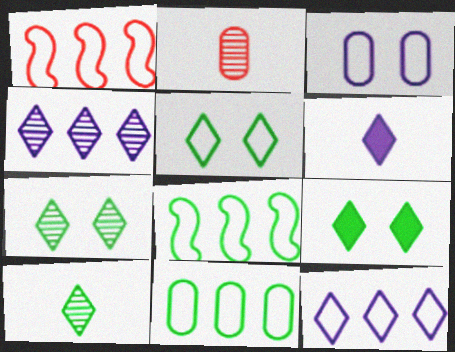[[1, 11, 12], 
[5, 7, 9]]